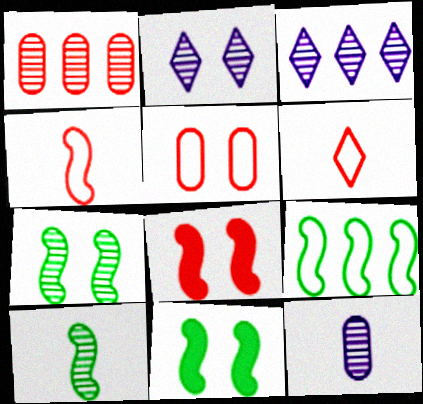[[1, 2, 10], 
[1, 6, 8], 
[2, 5, 11], 
[9, 10, 11]]